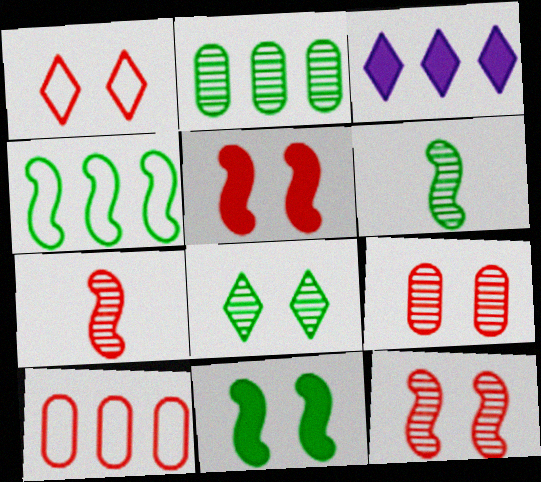[[1, 5, 9], 
[2, 6, 8], 
[4, 6, 11]]